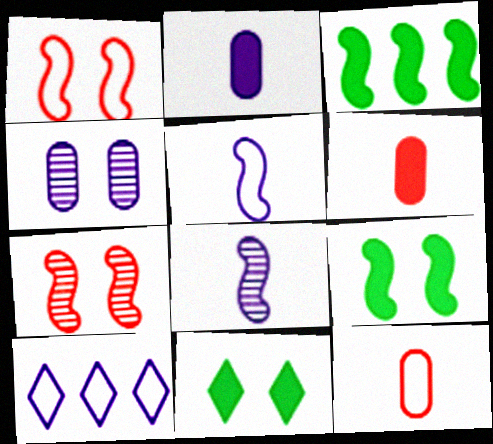[[1, 3, 8], 
[1, 4, 11], 
[3, 5, 7]]